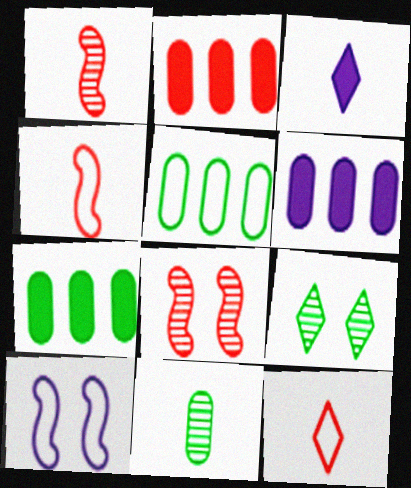[[2, 6, 7], 
[2, 8, 12], 
[3, 4, 11], 
[3, 5, 8], 
[4, 6, 9], 
[5, 10, 12]]